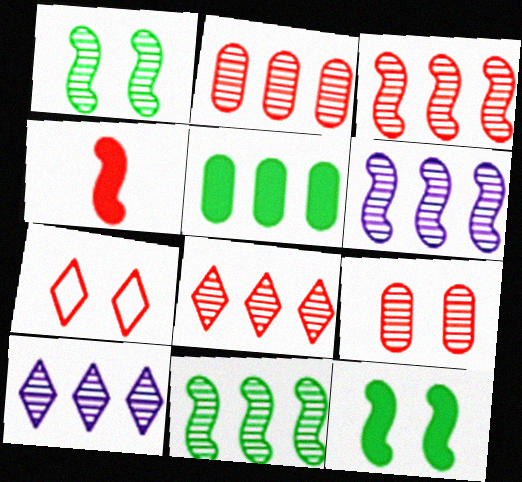[[2, 3, 8], 
[2, 4, 7], 
[2, 10, 11], 
[3, 6, 11]]